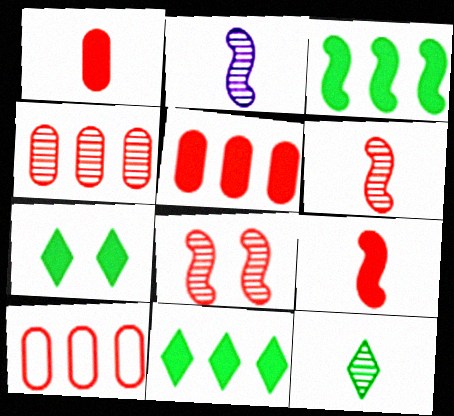[[2, 7, 10], 
[4, 5, 10]]